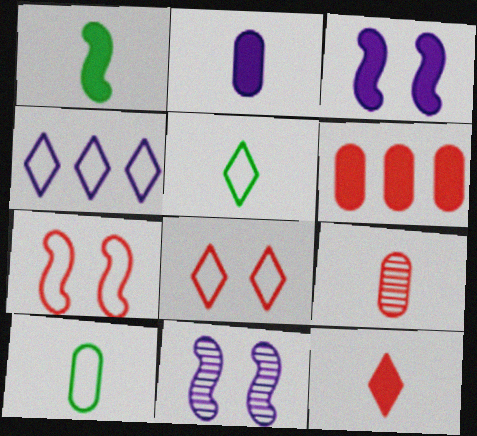[[1, 2, 12], 
[2, 4, 11], 
[2, 9, 10], 
[4, 5, 8], 
[4, 7, 10], 
[5, 6, 11]]